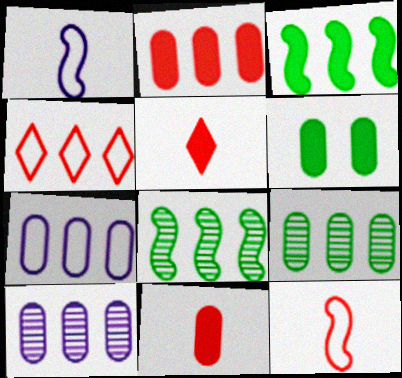[[2, 7, 9], 
[3, 4, 10]]